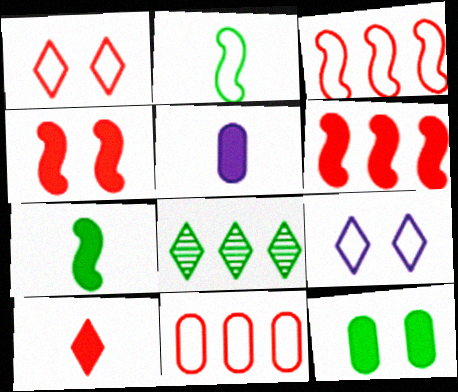[[2, 8, 12], 
[2, 9, 11], 
[5, 7, 10], 
[8, 9, 10]]